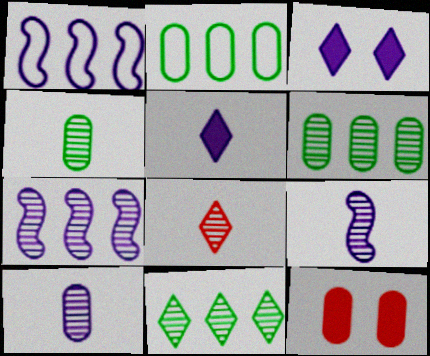[[1, 3, 10], 
[2, 10, 12], 
[4, 8, 9]]